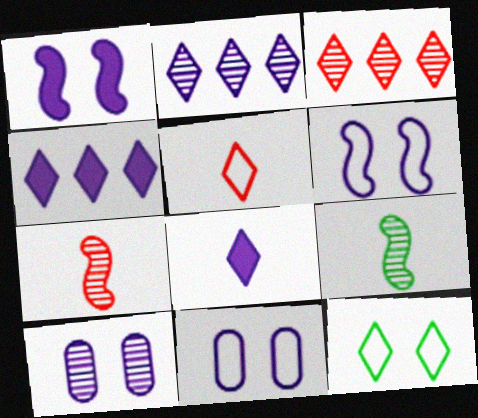[[3, 8, 12], 
[3, 9, 10]]